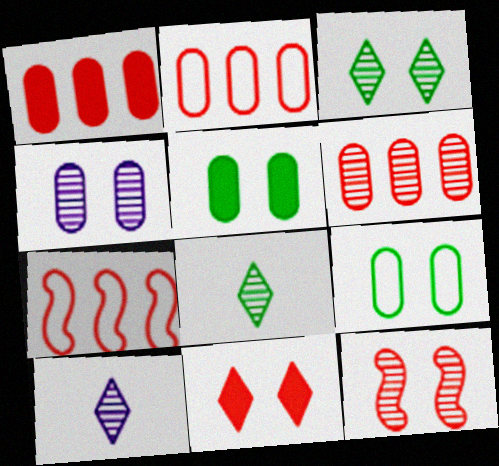[[1, 2, 6], 
[3, 4, 12], 
[5, 7, 10]]